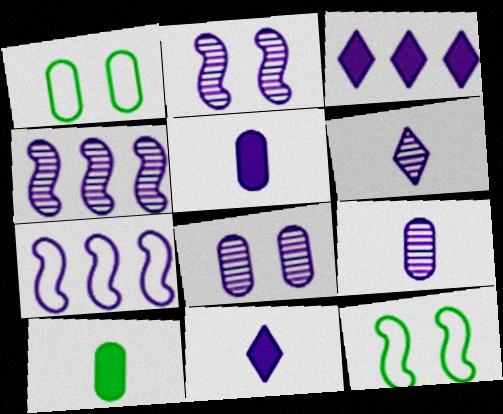[[4, 6, 8], 
[7, 8, 11]]